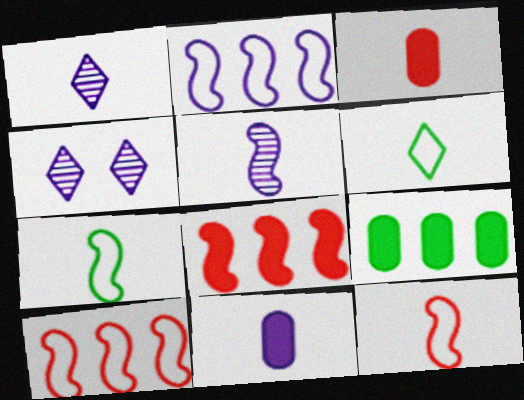[[1, 3, 7], 
[2, 4, 11], 
[3, 5, 6], 
[4, 9, 12]]